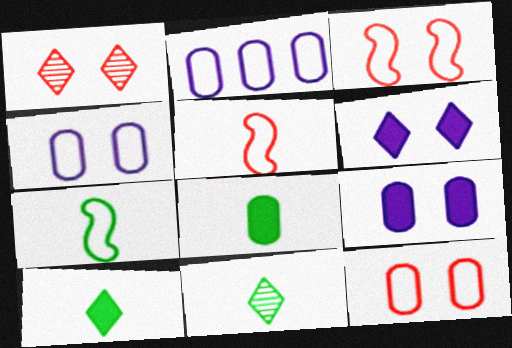[[7, 8, 11]]